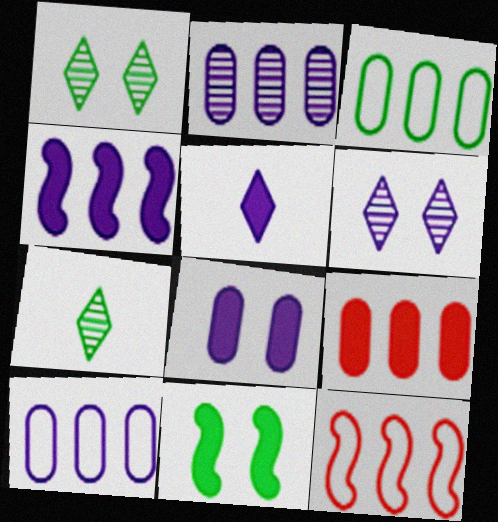[[2, 3, 9], 
[3, 7, 11], 
[4, 5, 8], 
[5, 9, 11], 
[7, 8, 12]]